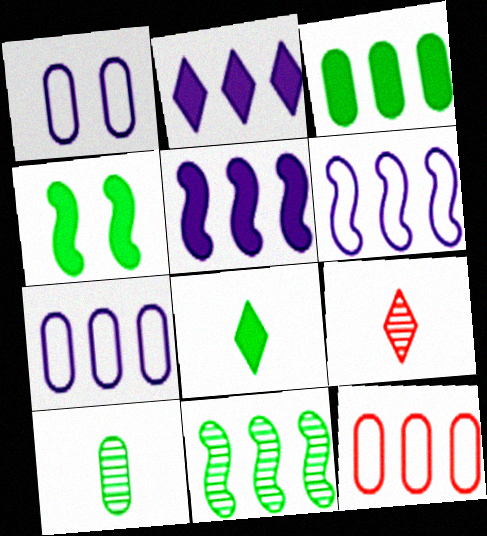[[2, 11, 12], 
[3, 4, 8], 
[4, 7, 9]]